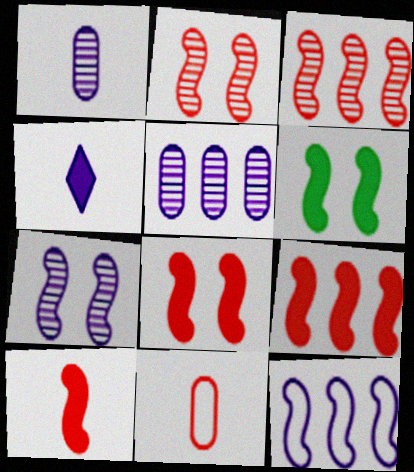[[8, 9, 10]]